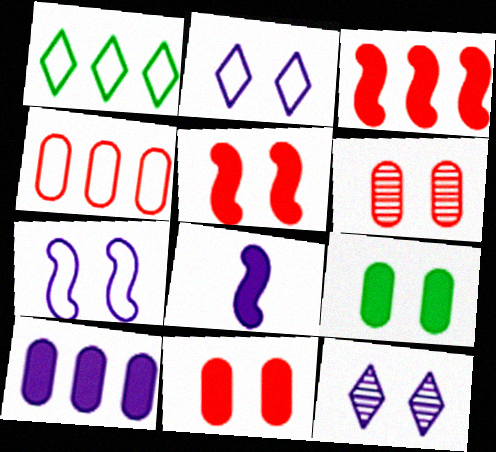[[1, 6, 8]]